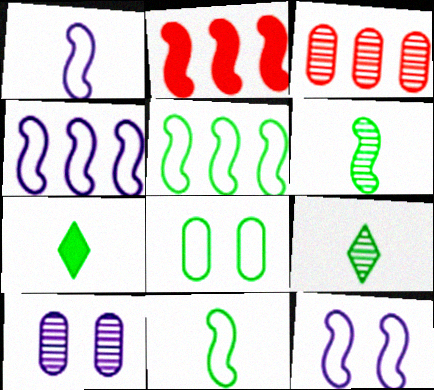[[1, 4, 12], 
[2, 6, 12], 
[3, 7, 12]]